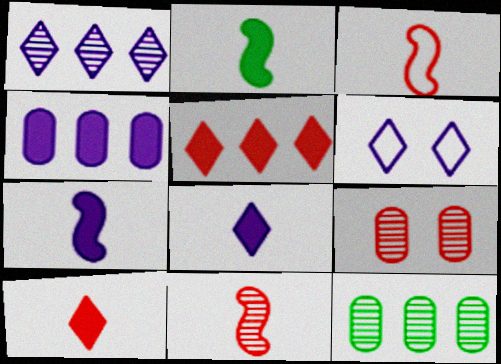[[1, 6, 8], 
[3, 5, 9]]